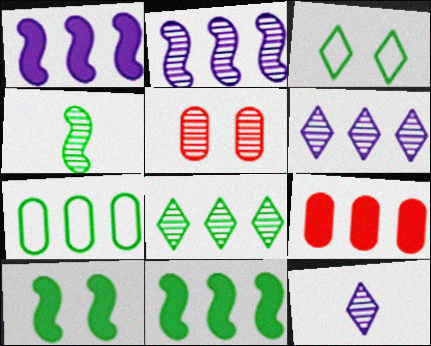[[4, 5, 6], 
[7, 8, 11]]